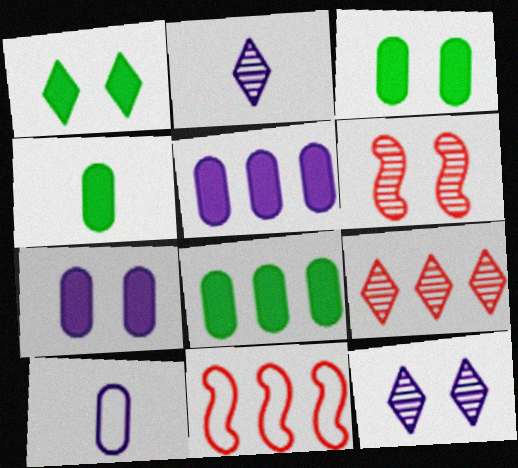[[2, 3, 11], 
[3, 4, 8], 
[4, 11, 12]]